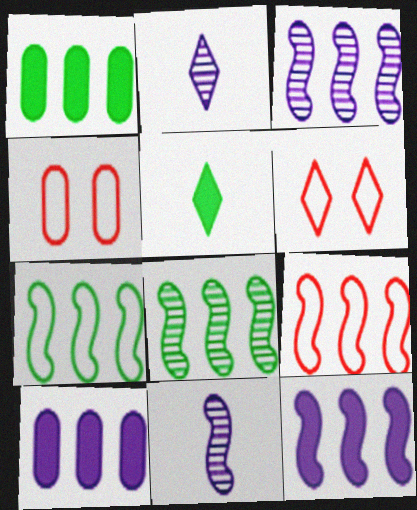[[1, 6, 11], 
[3, 4, 5], 
[8, 9, 12]]